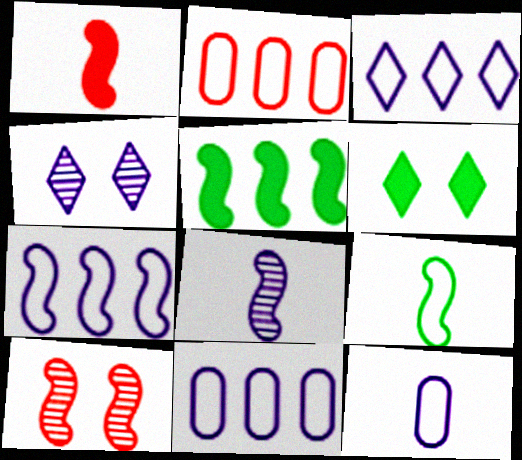[[1, 8, 9], 
[2, 6, 8], 
[3, 7, 11]]